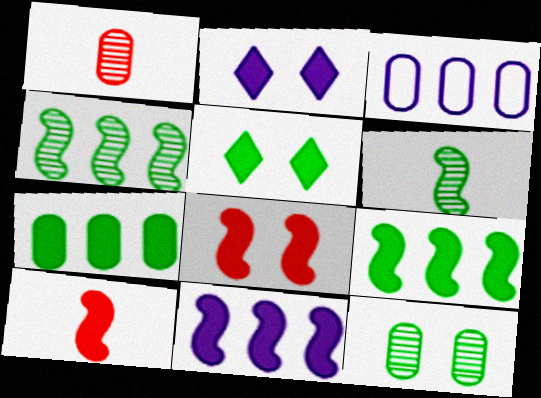[[2, 7, 10]]